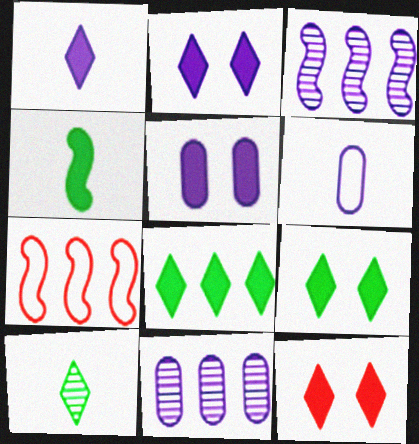[[1, 8, 12], 
[2, 3, 6], 
[2, 9, 12], 
[5, 6, 11], 
[5, 7, 10], 
[7, 8, 11]]